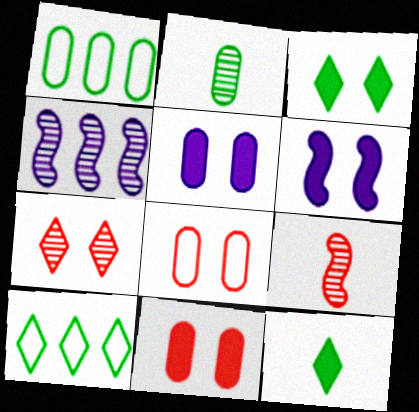[[2, 4, 7], 
[3, 6, 11], 
[4, 8, 12], 
[5, 9, 10]]